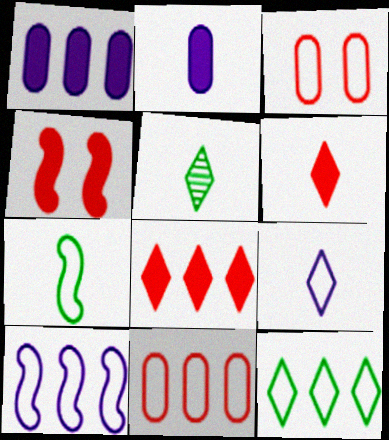[[5, 6, 9], 
[10, 11, 12]]